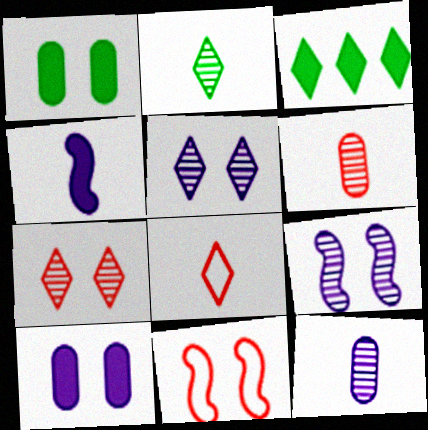[[1, 5, 11], 
[3, 5, 8], 
[3, 11, 12]]